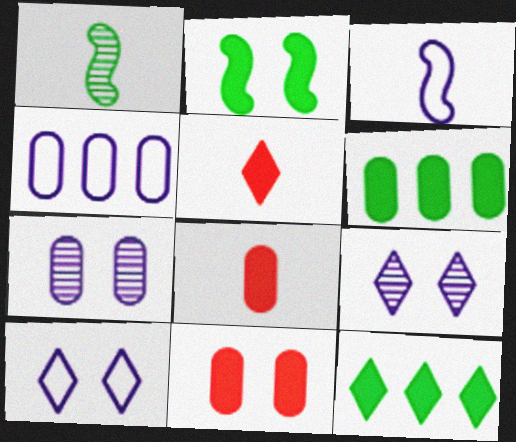[[3, 4, 10]]